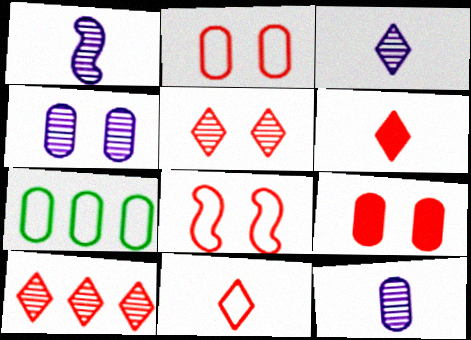[[1, 3, 12], 
[5, 8, 9], 
[7, 9, 12]]